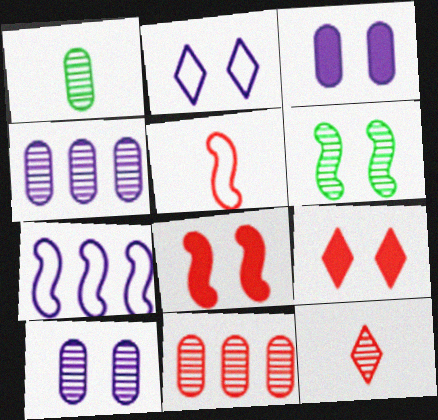[[1, 7, 9], 
[1, 10, 11], 
[4, 6, 12], 
[5, 9, 11]]